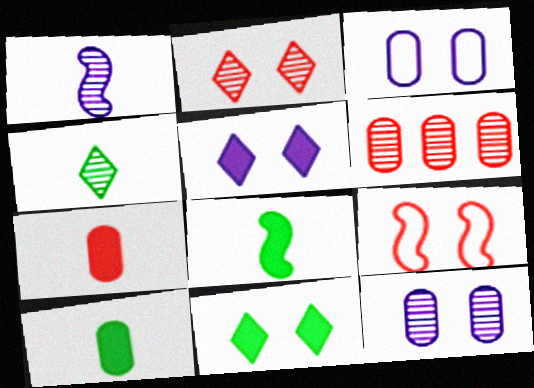[[3, 6, 10], 
[9, 11, 12]]